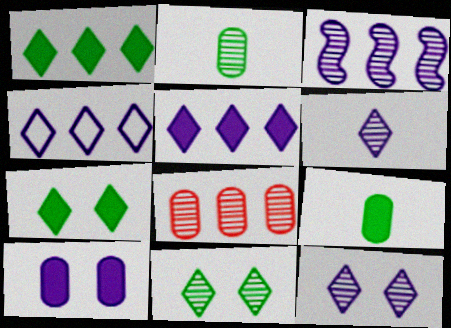[]